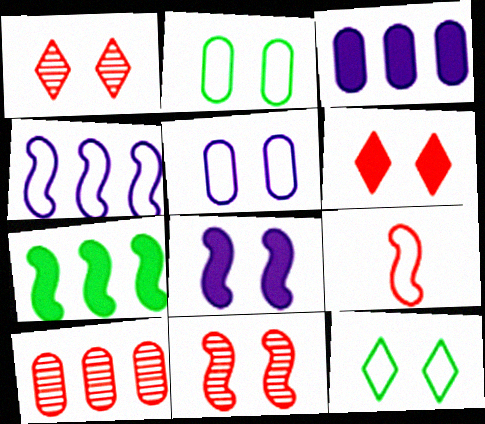[[1, 2, 8], 
[6, 9, 10]]